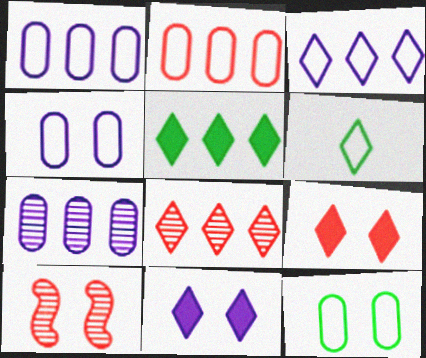[[3, 5, 8], 
[6, 8, 11], 
[10, 11, 12]]